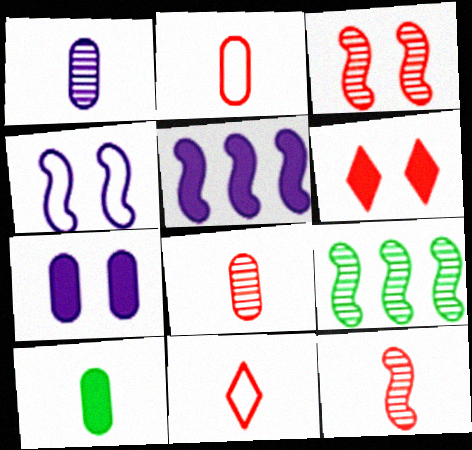[[1, 2, 10], 
[5, 6, 10], 
[7, 9, 11]]